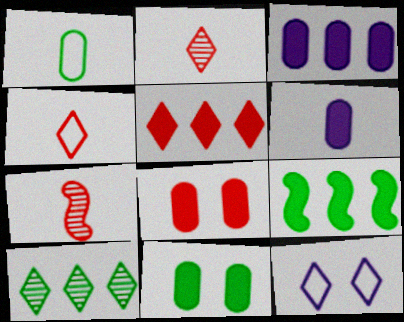[[3, 5, 9]]